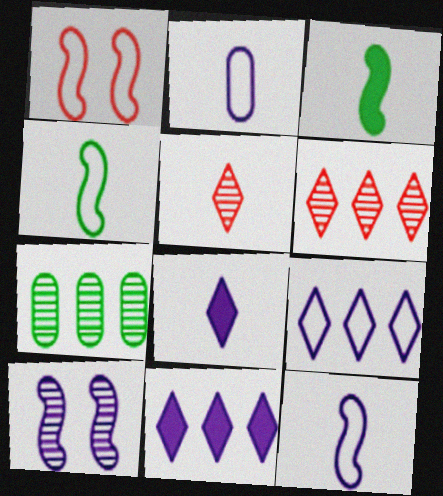[[1, 7, 8], 
[2, 3, 5], 
[2, 10, 11], 
[5, 7, 10]]